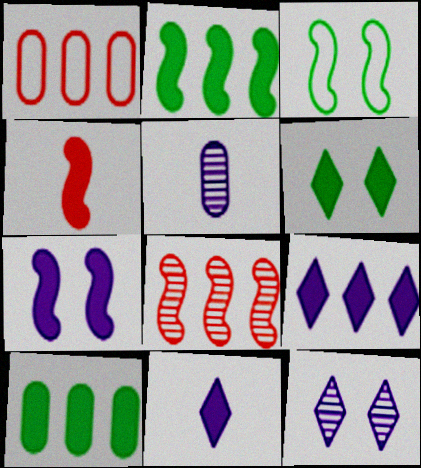[[2, 4, 7]]